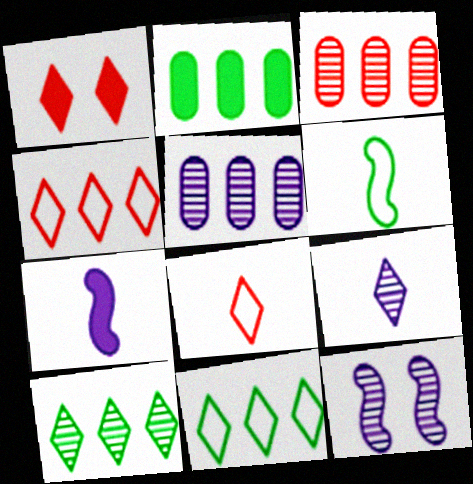[[1, 2, 7], 
[1, 5, 6], 
[1, 9, 11], 
[2, 8, 12], 
[5, 9, 12]]